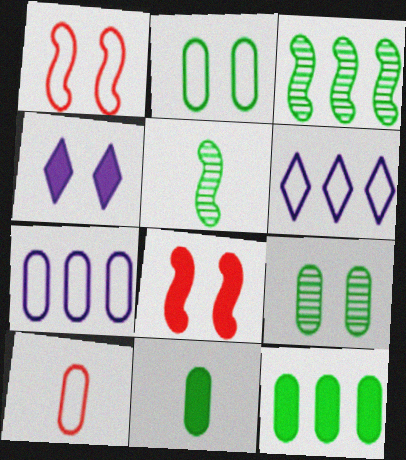[[1, 4, 9], 
[2, 7, 10], 
[3, 4, 10]]